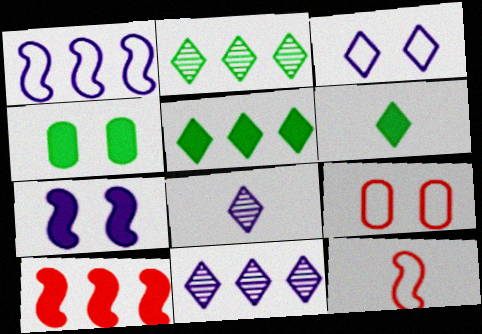[[4, 11, 12]]